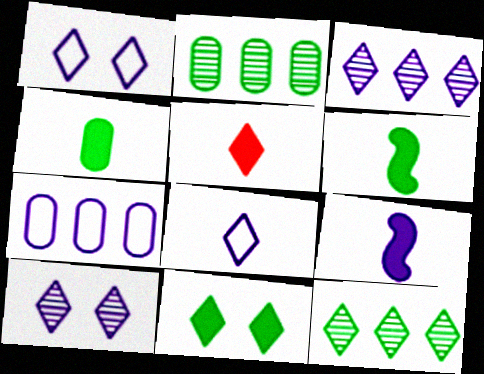[[1, 5, 12], 
[4, 5, 9], 
[7, 9, 10]]